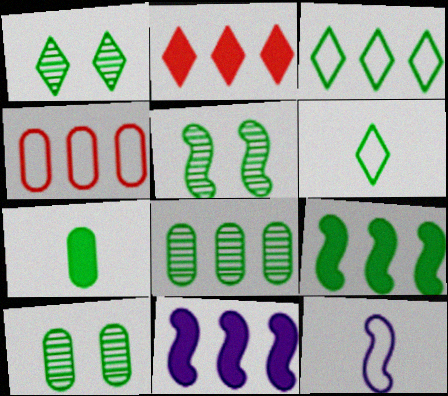[[1, 5, 10], 
[2, 10, 12], 
[3, 5, 7], 
[3, 8, 9], 
[6, 9, 10]]